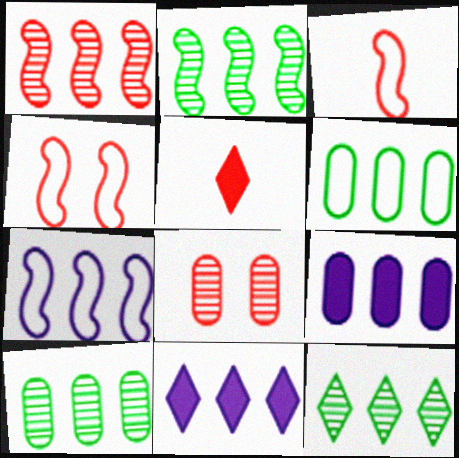[[1, 6, 11], 
[2, 10, 12]]